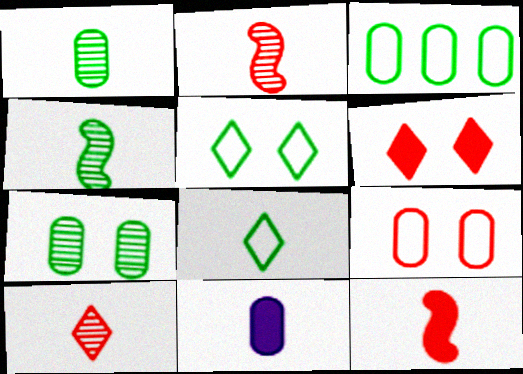[[2, 8, 11]]